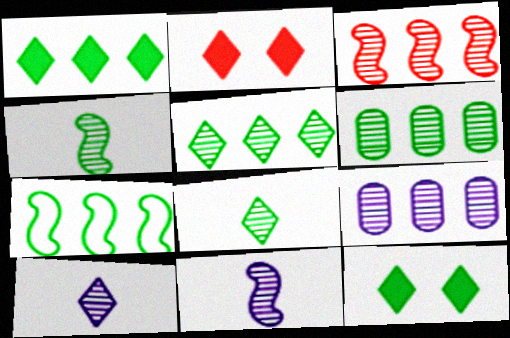[[1, 6, 7], 
[3, 5, 9]]